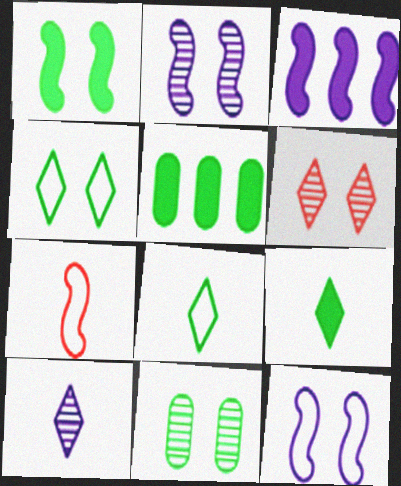[[1, 4, 11], 
[1, 5, 9], 
[2, 6, 11]]